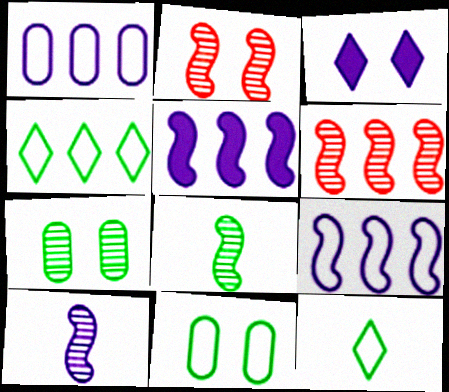[[1, 3, 10], 
[2, 3, 11]]